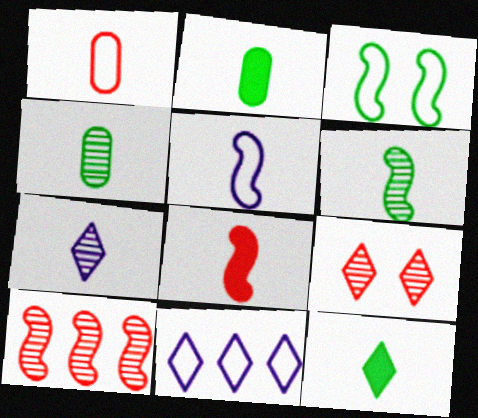[[1, 3, 11], 
[5, 6, 8], 
[9, 11, 12]]